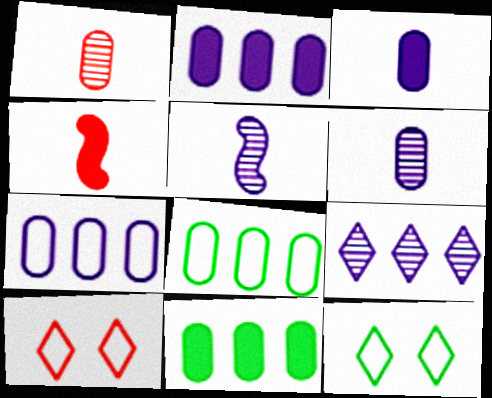[[5, 10, 11]]